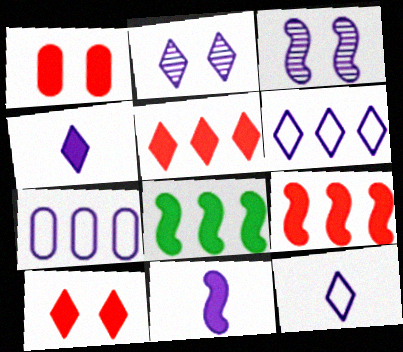[[1, 4, 8], 
[2, 4, 6], 
[2, 7, 11], 
[3, 4, 7]]